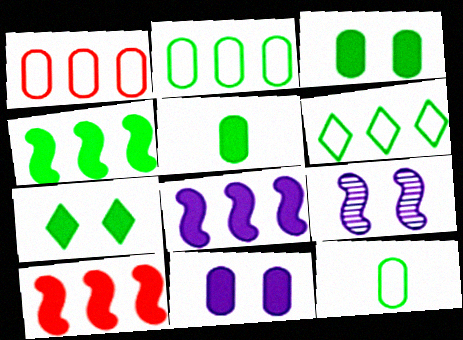[[4, 5, 7], 
[4, 8, 10]]